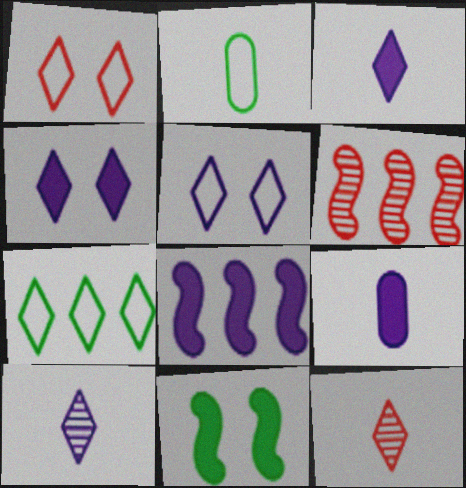[[2, 4, 6], 
[4, 7, 12], 
[4, 8, 9]]